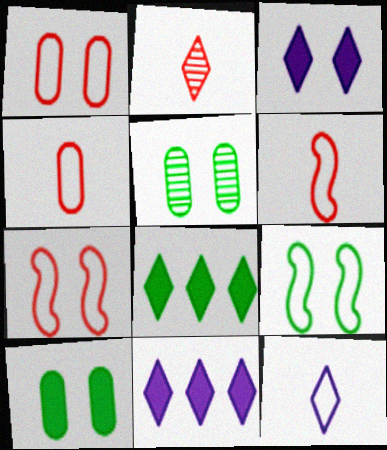[[3, 5, 7], 
[5, 6, 11]]